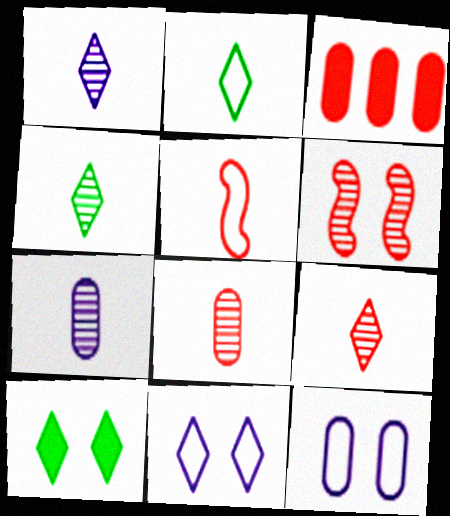[[1, 4, 9], 
[6, 10, 12]]